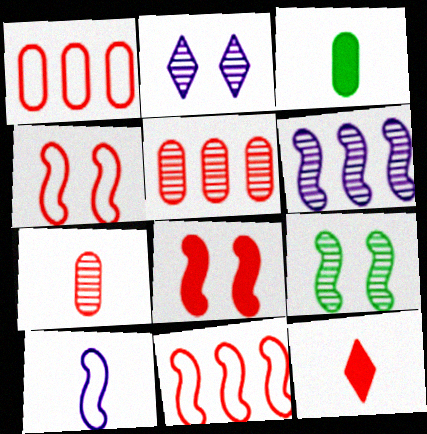[[2, 3, 11], 
[4, 5, 12]]